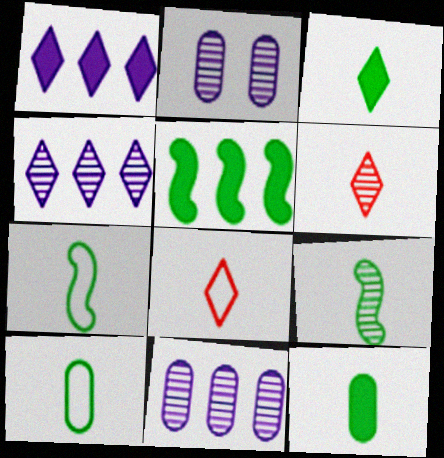[[2, 5, 8], 
[3, 9, 10]]